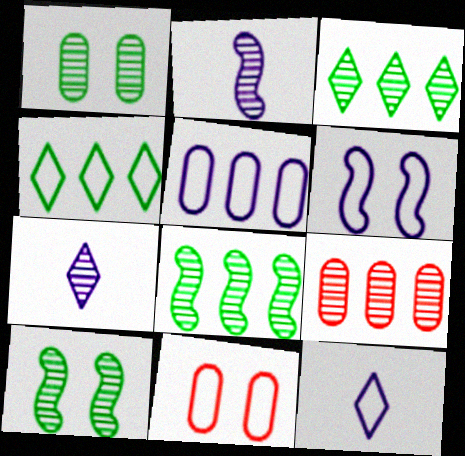[[5, 6, 12], 
[7, 9, 10]]